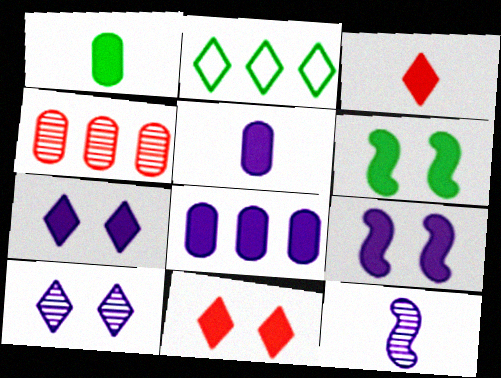[[2, 3, 10], 
[3, 6, 8]]